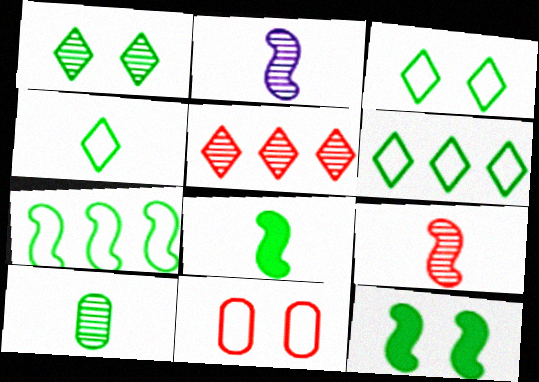[[3, 4, 6], 
[4, 8, 10], 
[6, 10, 12]]